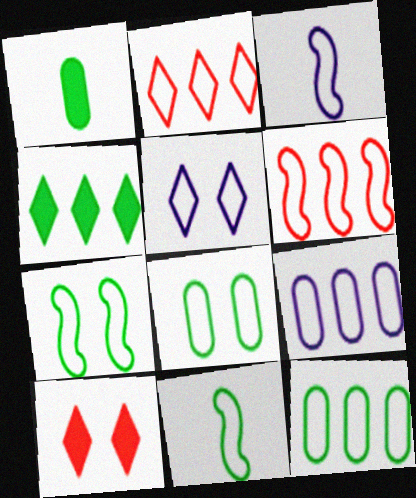[[2, 3, 8], 
[3, 5, 9], 
[3, 6, 7]]